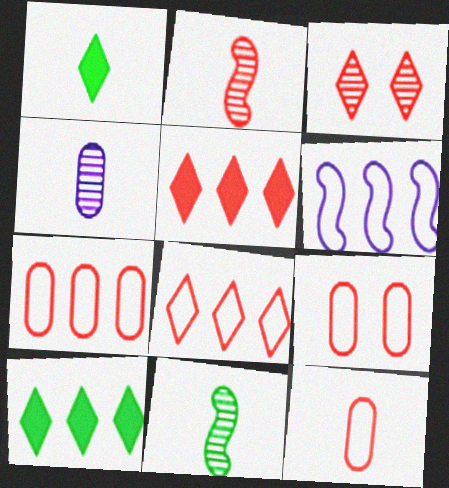[[2, 5, 9], 
[7, 9, 12]]